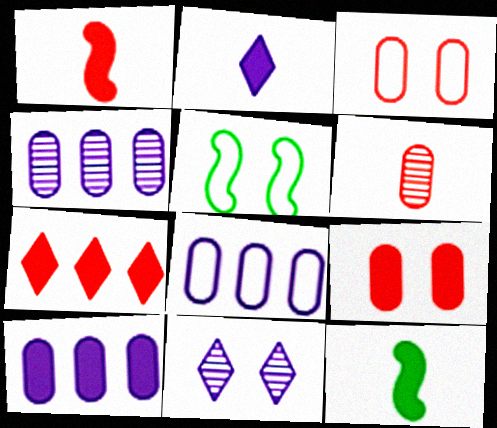[[1, 7, 9], 
[4, 8, 10], 
[5, 9, 11]]